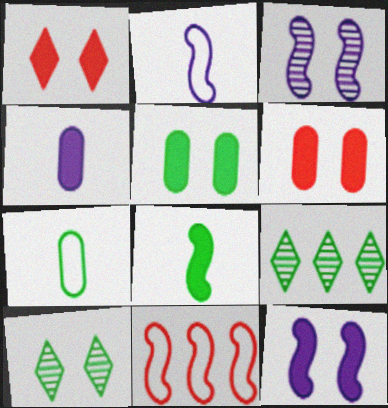[[1, 5, 12], 
[2, 6, 9], 
[3, 8, 11], 
[4, 10, 11]]